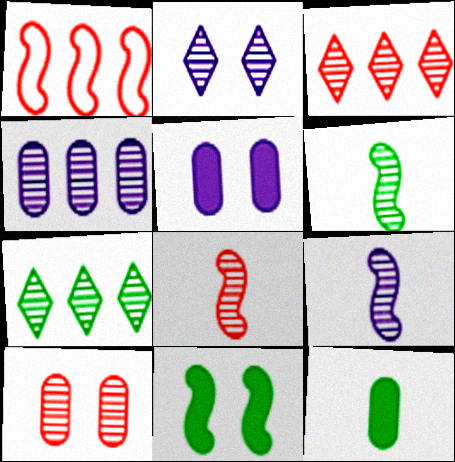[[1, 2, 12], 
[1, 9, 11], 
[2, 4, 9], 
[3, 8, 10], 
[6, 8, 9], 
[7, 9, 10]]